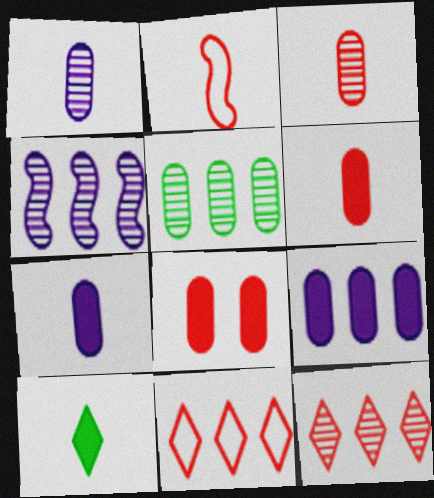[[1, 2, 10], 
[2, 8, 12], 
[4, 5, 12]]